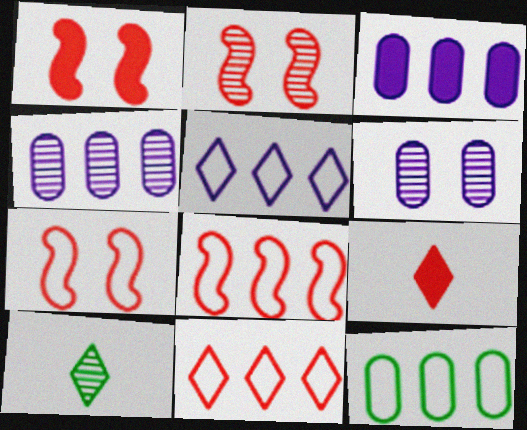[[1, 2, 7], 
[2, 4, 10], 
[3, 7, 10], 
[5, 8, 12]]